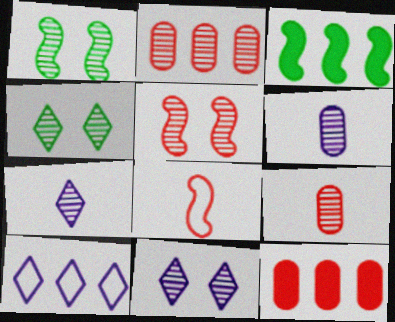[[1, 2, 7], 
[2, 3, 10]]